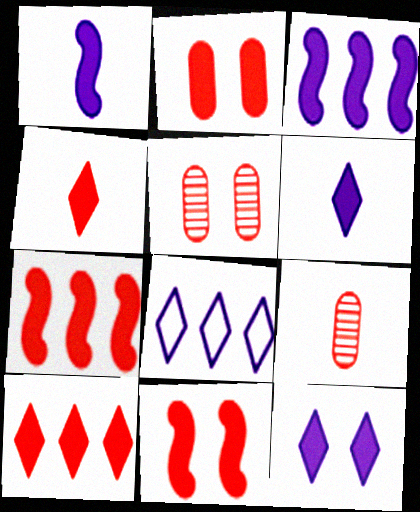[[2, 4, 7]]